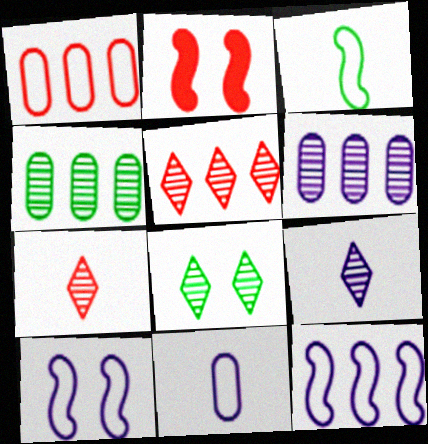[[1, 2, 7], 
[5, 8, 9]]